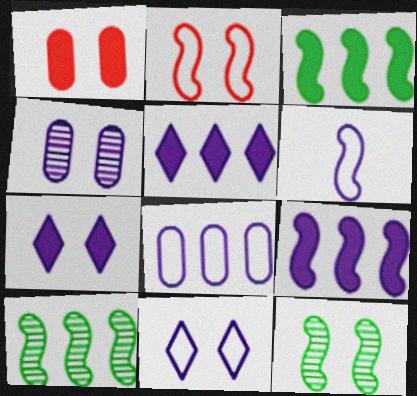[[1, 11, 12], 
[4, 5, 6], 
[6, 8, 11]]